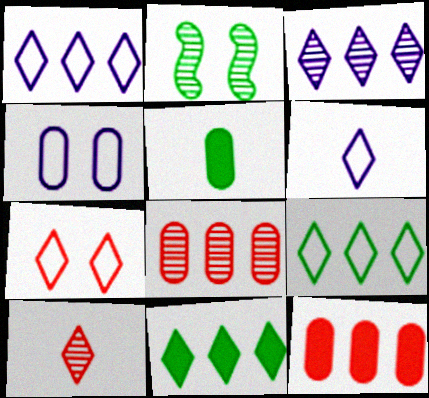[[2, 5, 9], 
[2, 6, 12], 
[4, 5, 8], 
[6, 7, 9]]